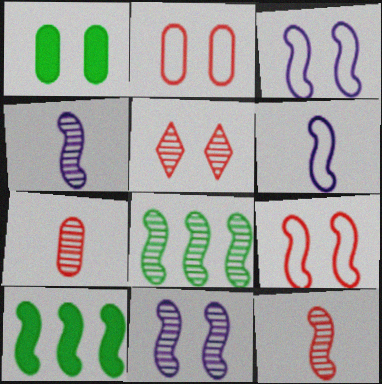[[1, 3, 5], 
[3, 10, 12], 
[4, 9, 10], 
[8, 11, 12]]